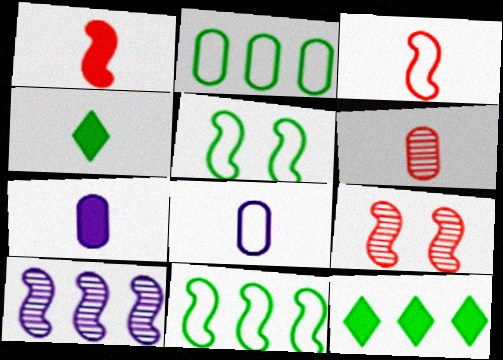[[1, 4, 7], 
[1, 5, 10], 
[8, 9, 12]]